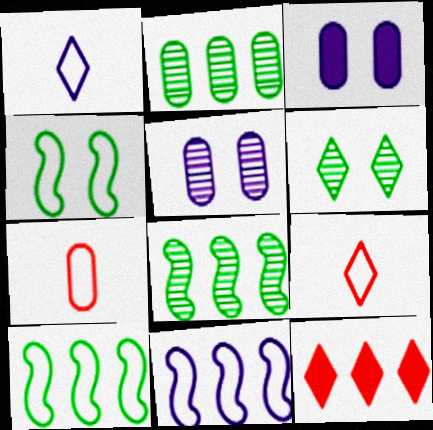[[1, 6, 12], 
[2, 3, 7], 
[2, 11, 12], 
[3, 8, 9]]